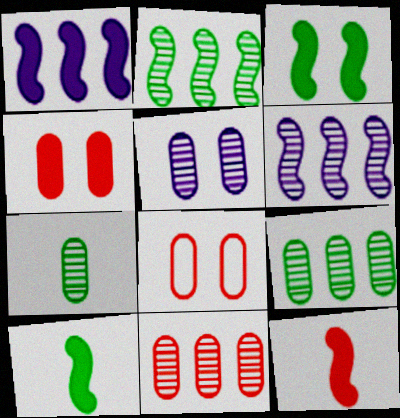[[1, 3, 12], 
[5, 7, 11]]